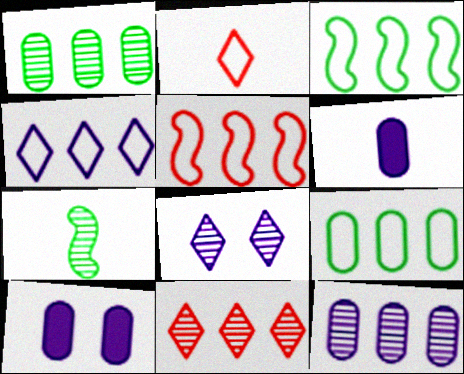[[2, 6, 7], 
[4, 5, 9]]